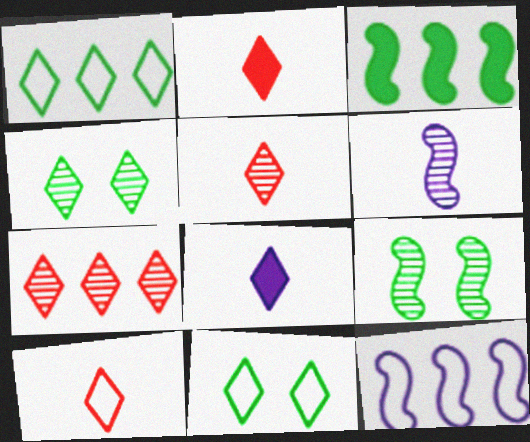[[2, 5, 10], 
[7, 8, 11]]